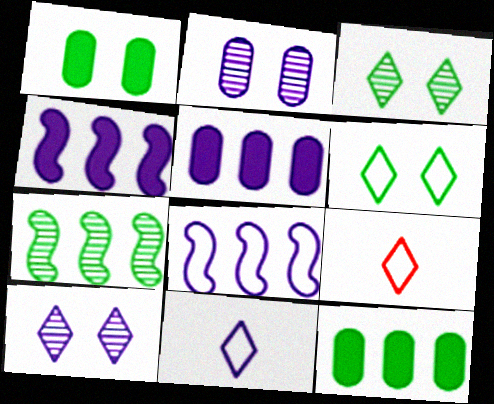[[2, 4, 11]]